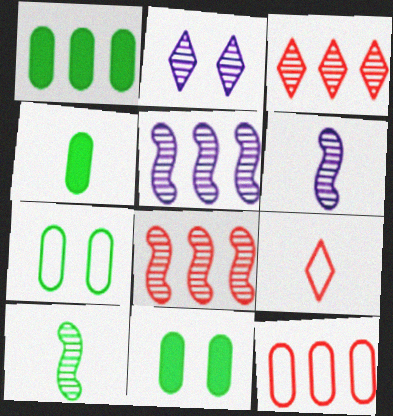[[1, 4, 11], 
[4, 6, 9], 
[5, 9, 11]]